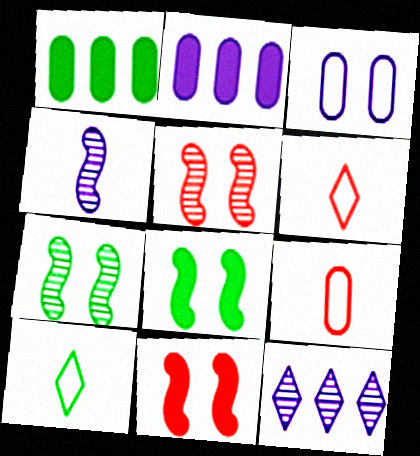[[1, 7, 10], 
[2, 5, 10], 
[2, 6, 7], 
[8, 9, 12]]